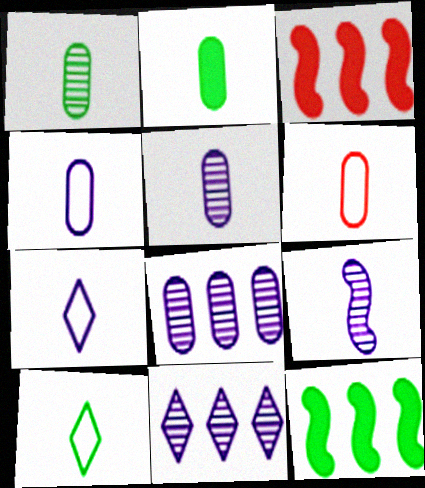[[2, 5, 6]]